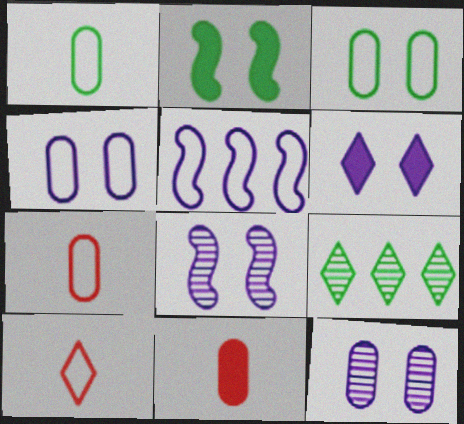[[1, 2, 9], 
[3, 5, 10], 
[4, 6, 8], 
[6, 9, 10]]